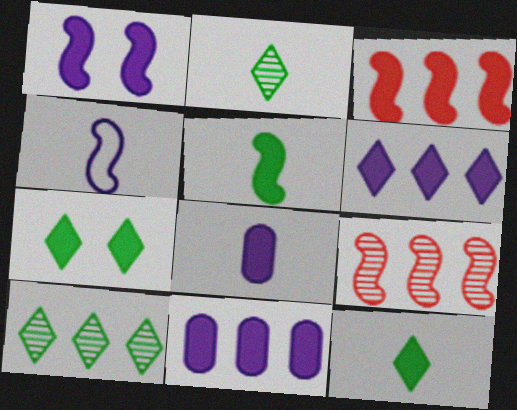[[1, 3, 5], 
[1, 6, 8], 
[3, 7, 8]]